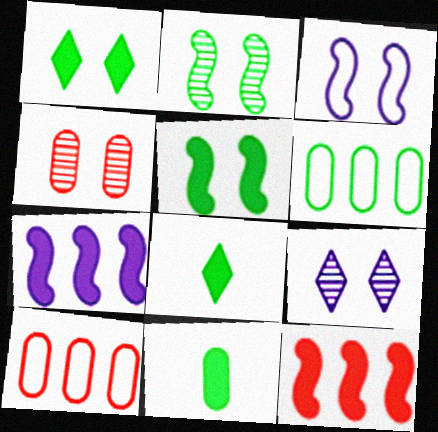[[1, 3, 4], 
[2, 4, 9], 
[2, 6, 8]]